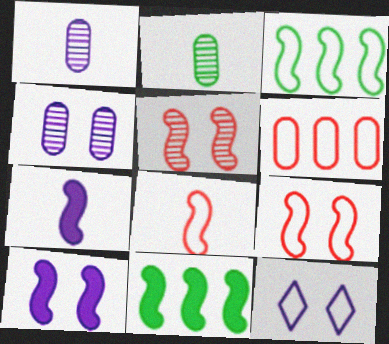[[3, 5, 7], 
[4, 10, 12]]